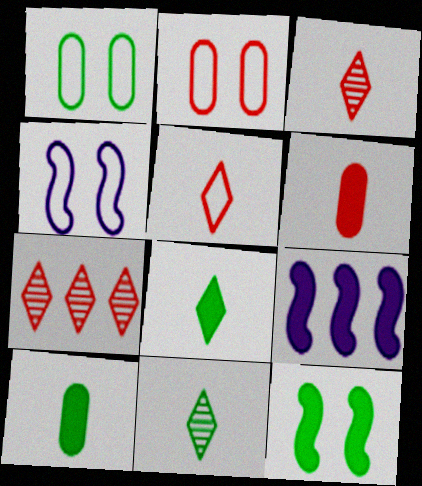[[1, 3, 9], 
[2, 9, 11], 
[4, 7, 10]]